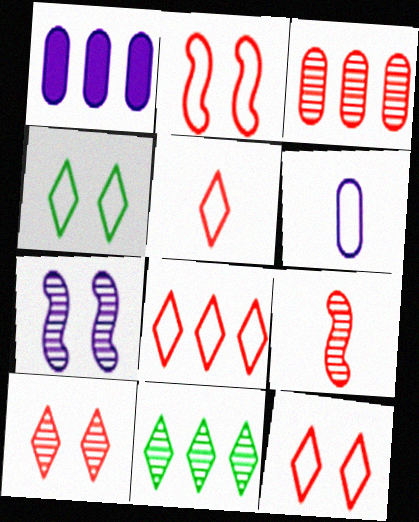[[1, 4, 9], 
[3, 9, 10], 
[5, 8, 12]]